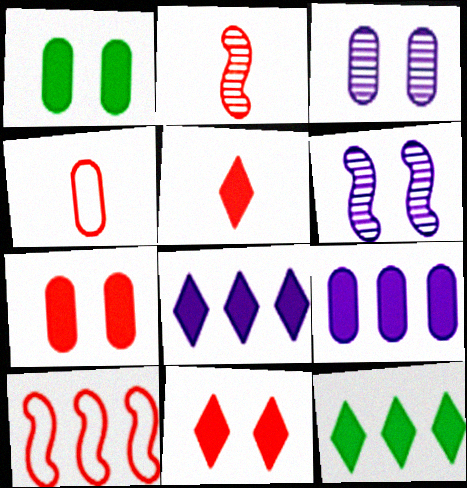[[2, 4, 5], 
[4, 6, 12]]